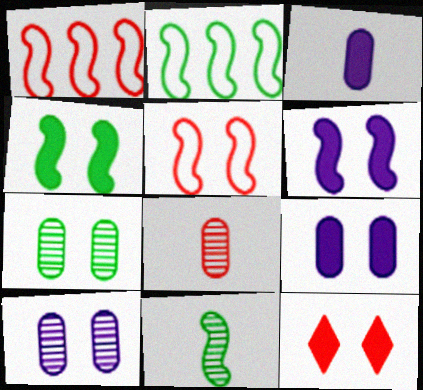[[1, 6, 11], 
[1, 8, 12], 
[2, 4, 11], 
[4, 9, 12]]